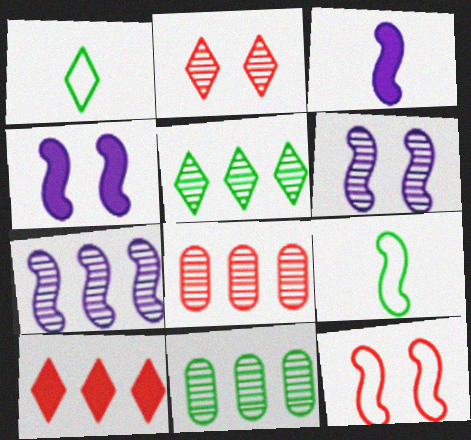[[1, 4, 8], 
[5, 7, 8]]